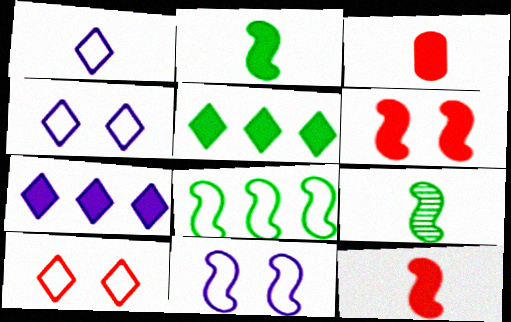[[1, 3, 9]]